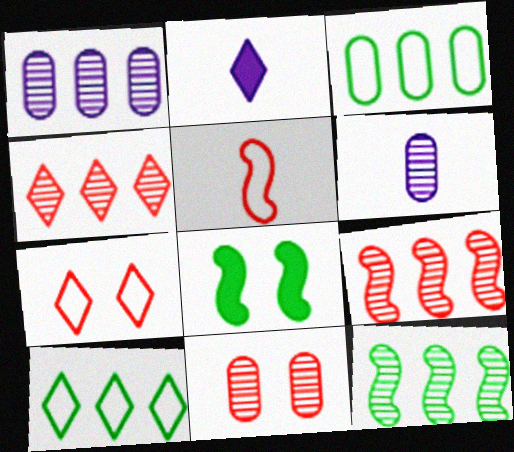[[1, 4, 12]]